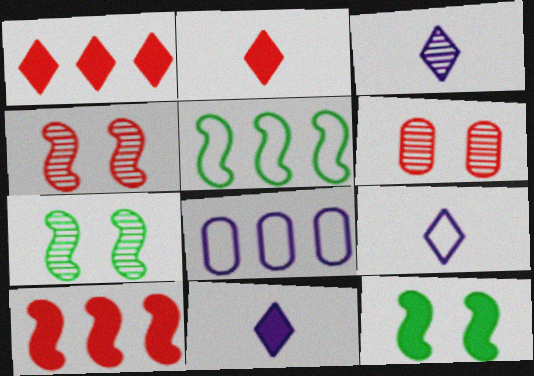[[2, 7, 8], 
[3, 9, 11], 
[5, 6, 11]]